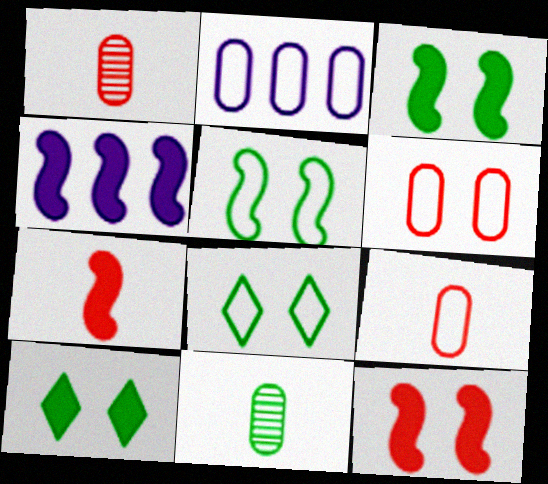[[1, 4, 8], 
[3, 4, 7]]